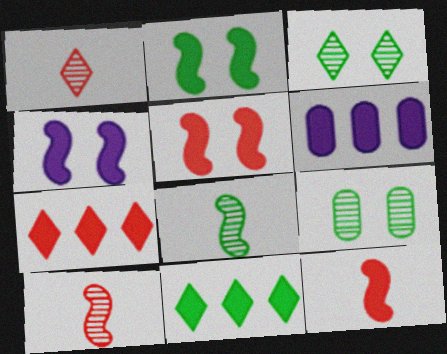[[2, 4, 5]]